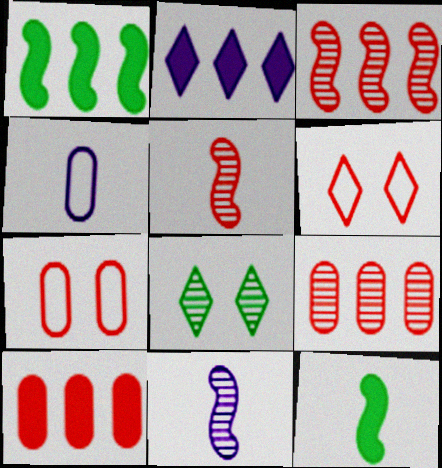[[1, 2, 10], 
[5, 6, 10], 
[8, 9, 11]]